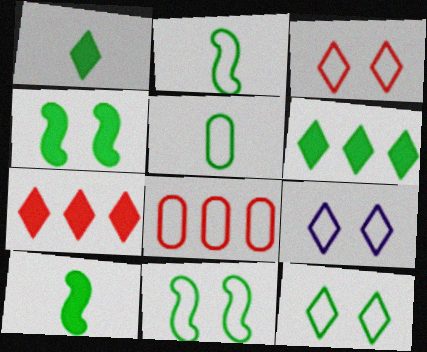[[2, 8, 9], 
[3, 9, 12]]